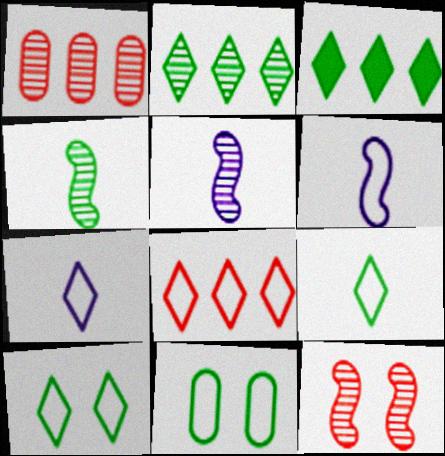[[3, 4, 11], 
[6, 8, 11], 
[7, 8, 10]]